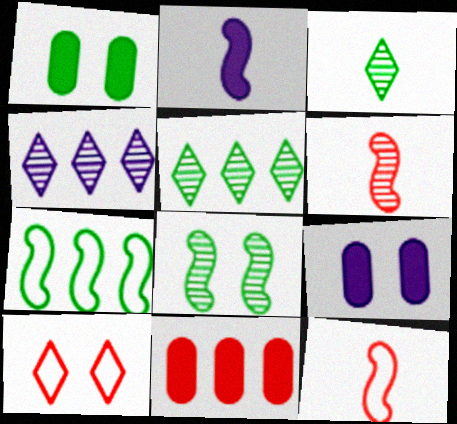[[1, 3, 7], 
[1, 4, 12], 
[4, 7, 11], 
[5, 9, 12], 
[6, 10, 11], 
[8, 9, 10]]